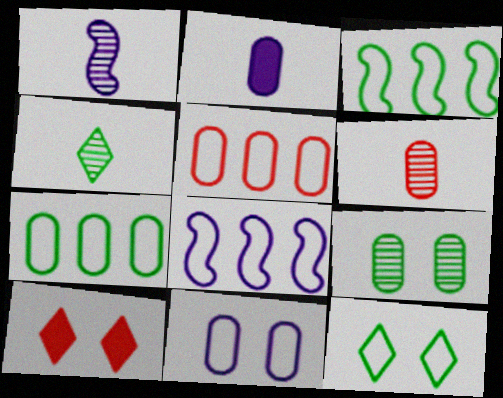[[1, 4, 6], 
[1, 7, 10], 
[2, 5, 9]]